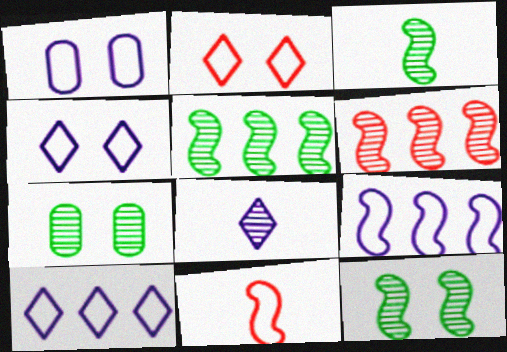[[3, 5, 12], 
[6, 7, 8]]